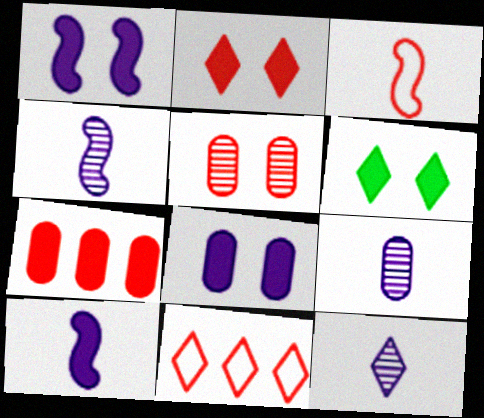[[4, 9, 12], 
[6, 7, 10], 
[6, 11, 12]]